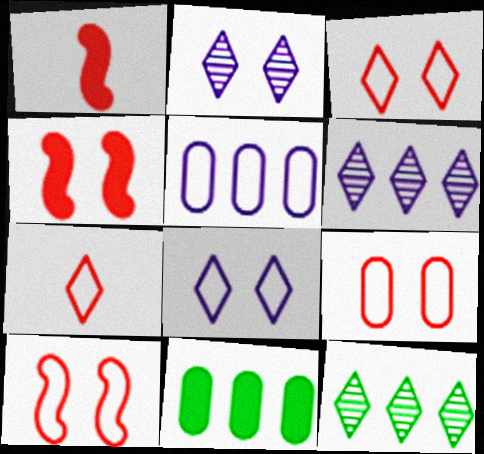[[3, 9, 10]]